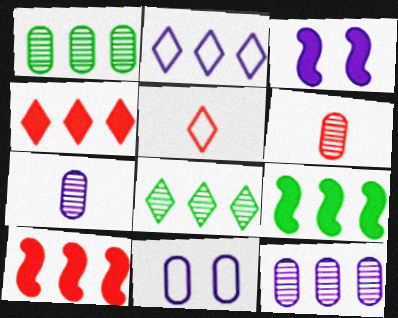[[1, 2, 10], 
[1, 3, 5], 
[2, 3, 7], 
[2, 4, 8]]